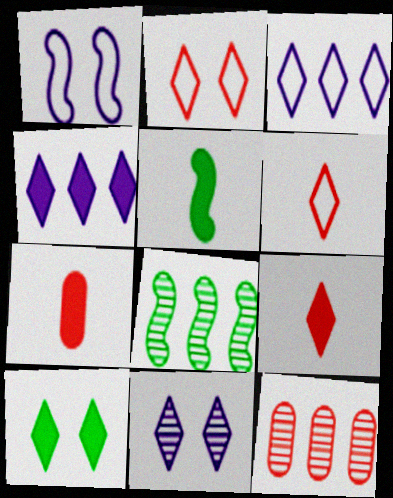[[2, 10, 11], 
[4, 9, 10]]